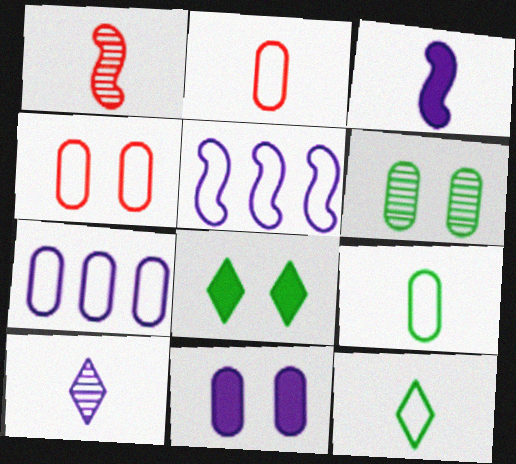[[1, 7, 8], 
[4, 5, 12], 
[4, 6, 11], 
[4, 7, 9], 
[5, 10, 11]]